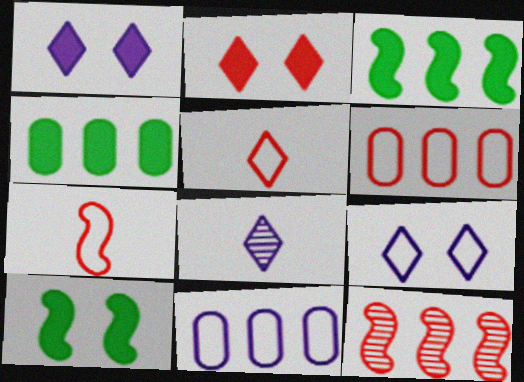[[6, 8, 10]]